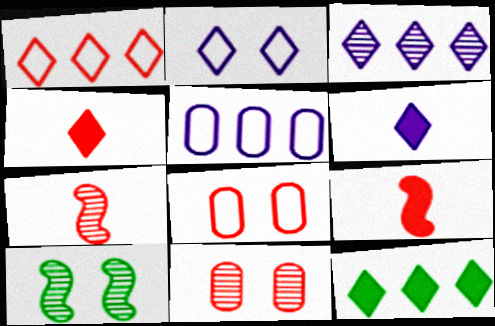[[1, 3, 12], 
[1, 9, 11], 
[2, 3, 6], 
[4, 5, 10]]